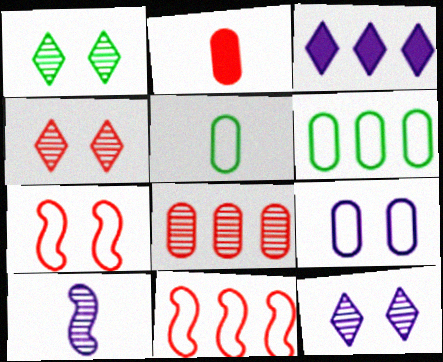[[1, 4, 12], 
[1, 8, 10], 
[2, 4, 11], 
[3, 9, 10]]